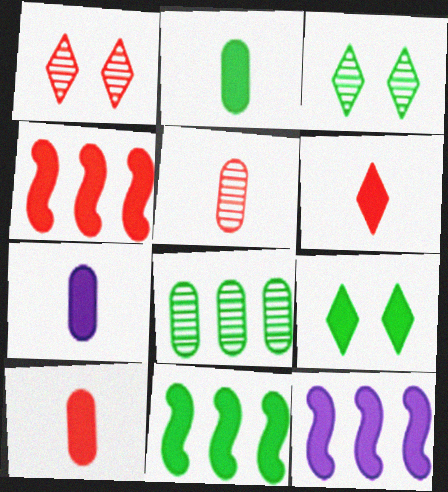[[2, 7, 10], 
[2, 9, 11], 
[4, 7, 9], 
[4, 11, 12], 
[9, 10, 12]]